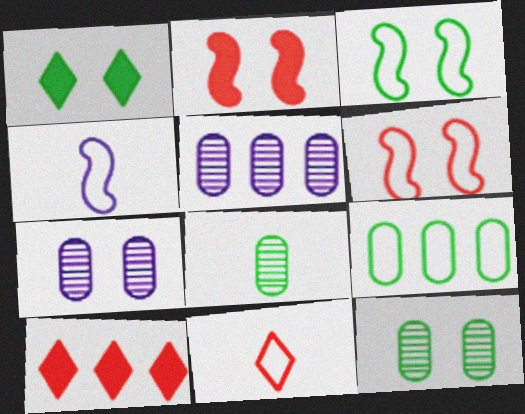[[1, 3, 12], 
[1, 6, 7], 
[4, 10, 12]]